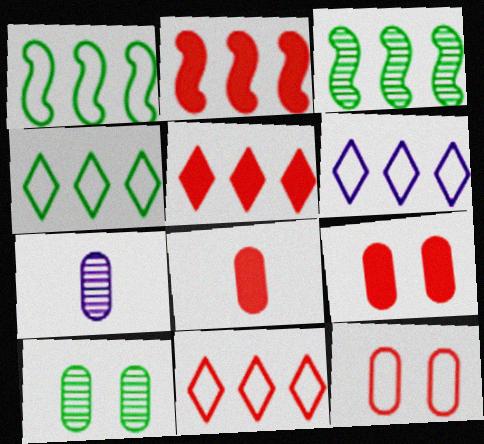[[4, 6, 11]]